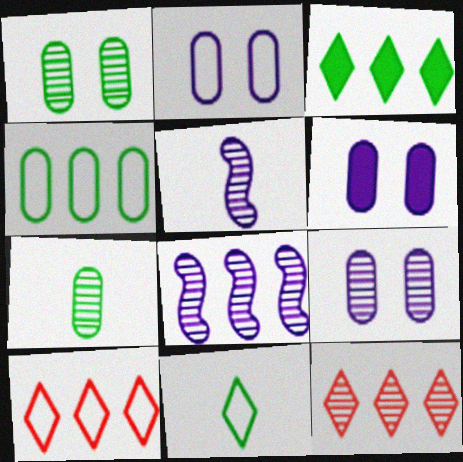[[1, 5, 12], 
[2, 6, 9]]